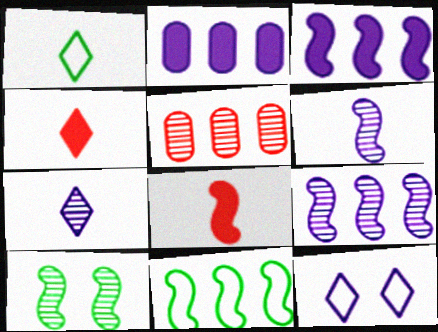[[1, 4, 7], 
[2, 6, 12], 
[5, 7, 10]]